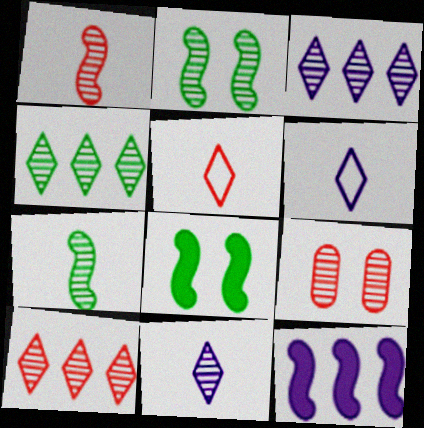[[1, 9, 10], 
[3, 4, 10], 
[3, 7, 9]]